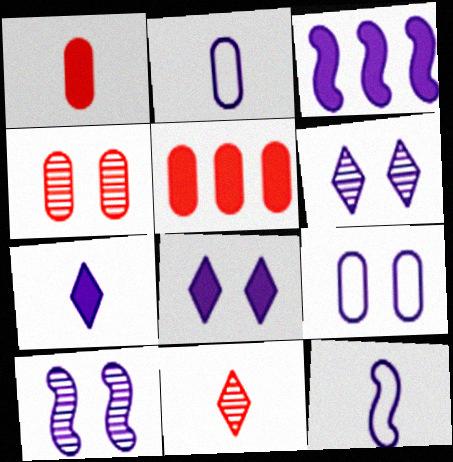[[2, 3, 6], 
[3, 10, 12], 
[8, 9, 10]]